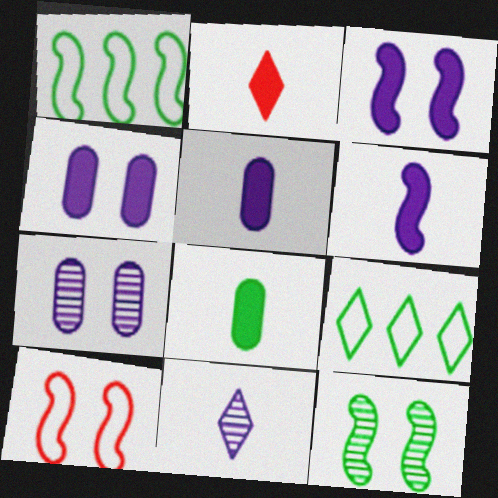[[1, 2, 7], 
[2, 6, 8], 
[3, 10, 12], 
[8, 9, 12]]